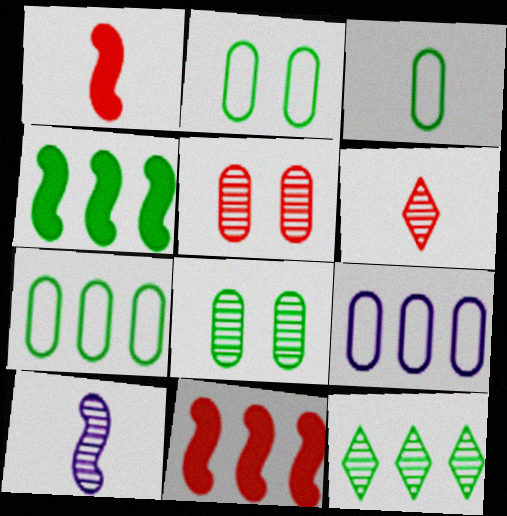[[2, 3, 7], 
[4, 7, 12], 
[5, 10, 12], 
[9, 11, 12]]